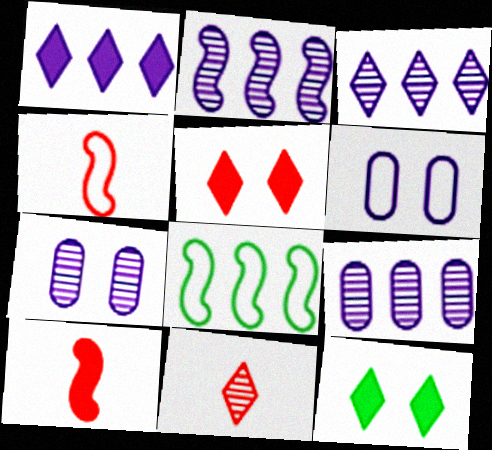[[2, 3, 9], 
[4, 9, 12]]